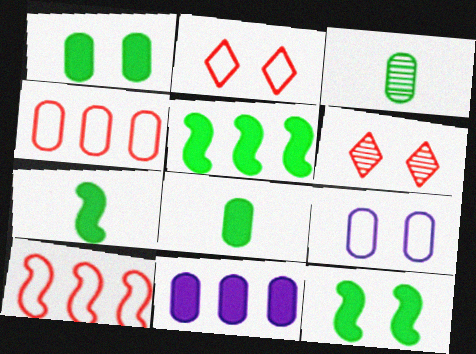[[5, 7, 12], 
[6, 9, 12]]